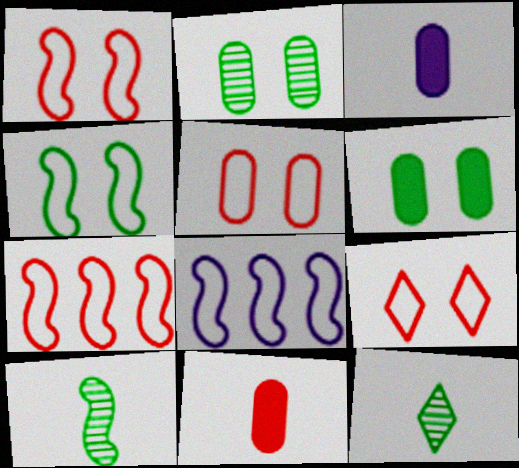[[1, 5, 9]]